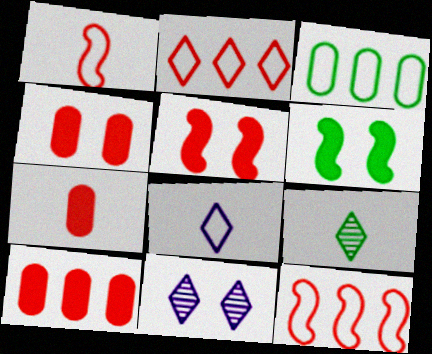[[3, 6, 9], 
[4, 7, 10]]